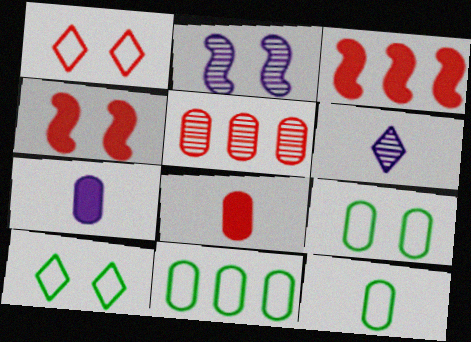[[3, 6, 9], 
[4, 6, 11], 
[5, 7, 9], 
[9, 11, 12]]